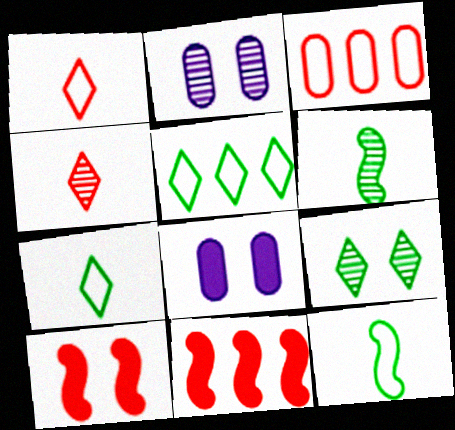[[2, 7, 11], 
[3, 4, 10]]